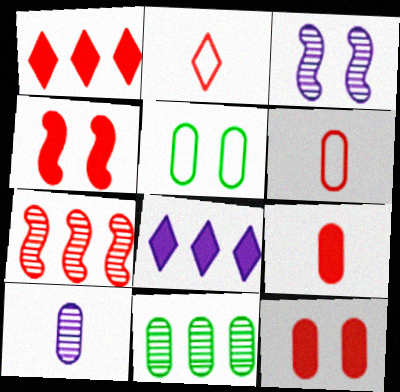[[1, 4, 9], 
[2, 7, 12]]